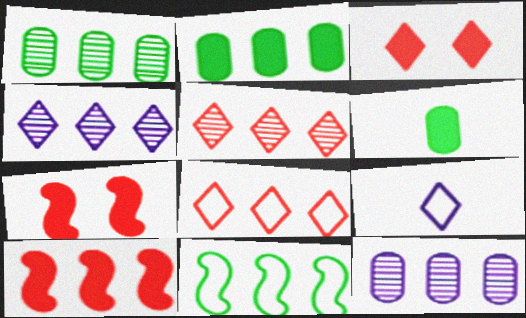[[1, 7, 9]]